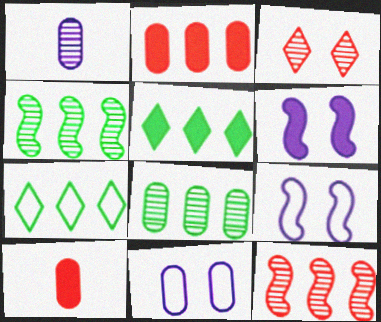[[1, 3, 4], 
[5, 6, 10], 
[8, 10, 11]]